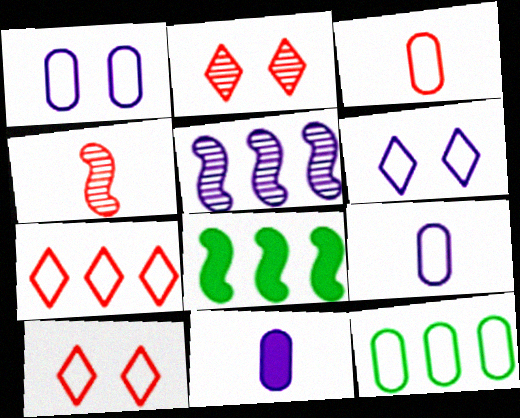[[1, 3, 12], 
[2, 8, 9], 
[5, 6, 11]]